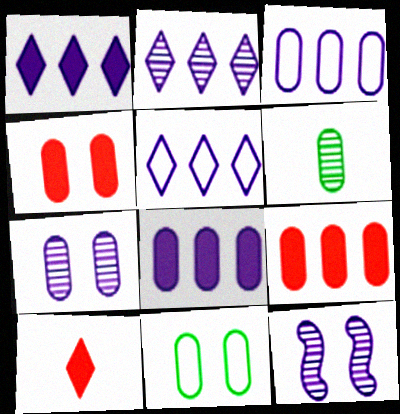[[1, 2, 5], 
[3, 4, 6], 
[4, 7, 11]]